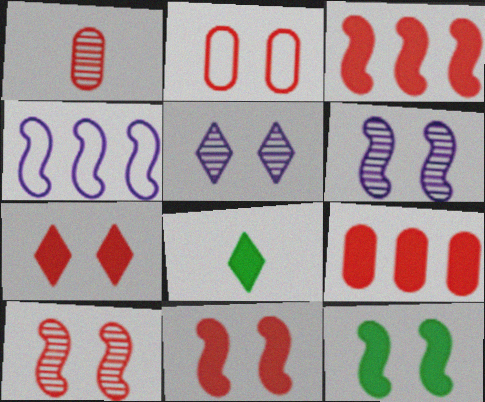[[1, 2, 9], 
[2, 5, 12], 
[2, 7, 10]]